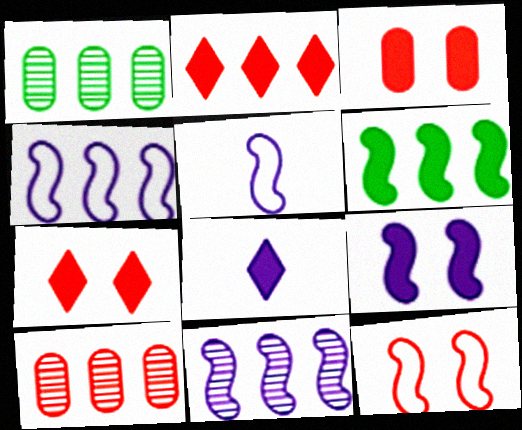[[1, 2, 4], 
[1, 5, 7], 
[1, 8, 12], 
[3, 6, 8], 
[5, 9, 11]]